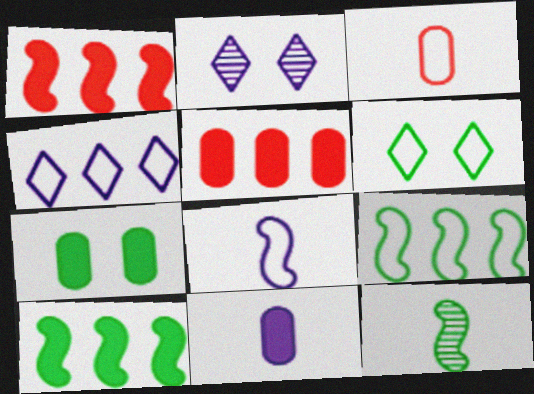[[2, 3, 10], 
[5, 7, 11]]